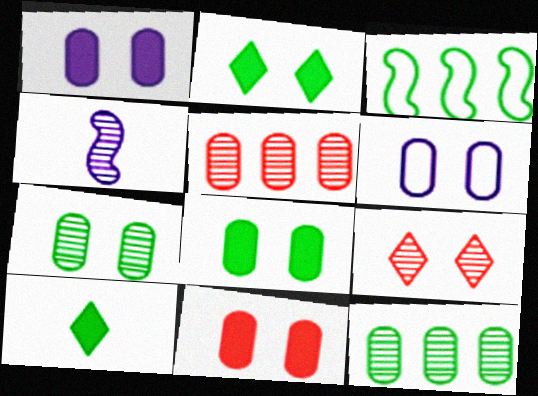[[1, 8, 11], 
[3, 7, 10], 
[4, 9, 12], 
[6, 7, 11]]